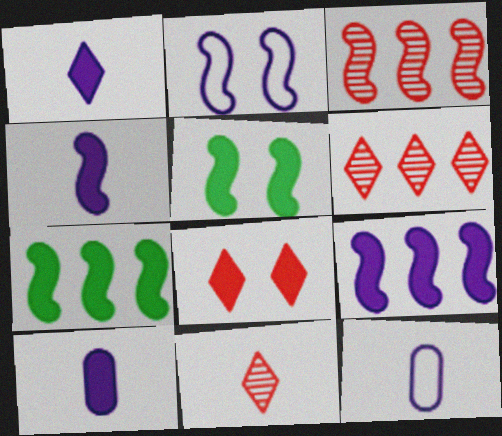[[1, 4, 10], 
[5, 6, 12], 
[7, 8, 10]]